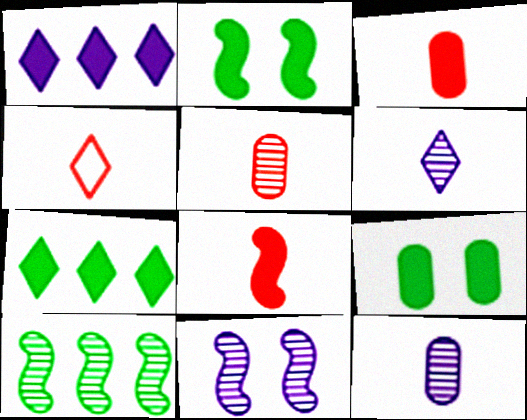[[1, 2, 3], 
[1, 8, 9], 
[4, 5, 8]]